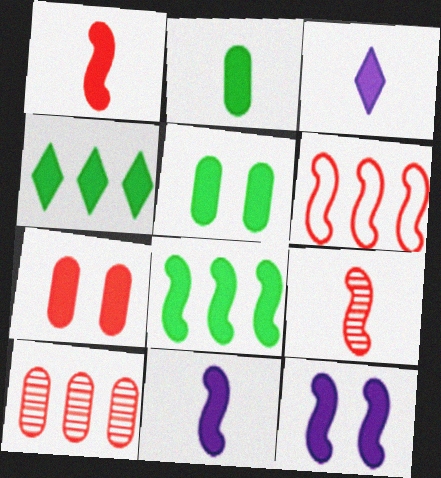[[1, 2, 3], 
[1, 8, 12], 
[3, 7, 8], 
[4, 7, 11]]